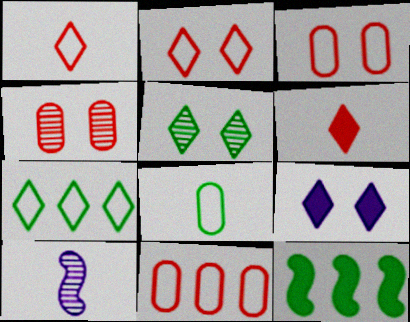[[2, 5, 9], 
[5, 8, 12], 
[6, 8, 10]]